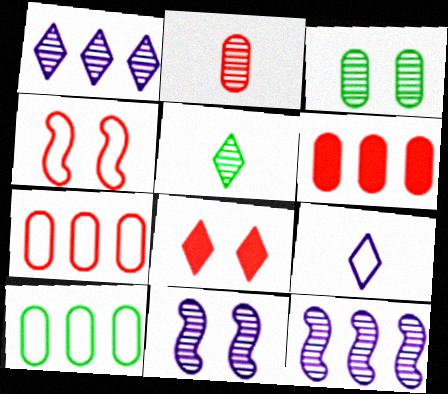[[4, 9, 10]]